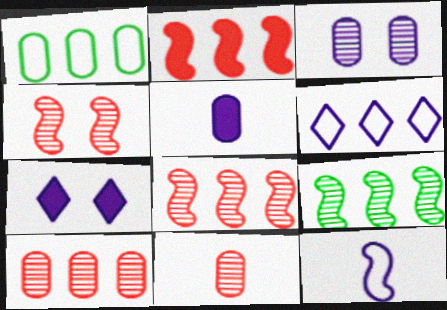[]